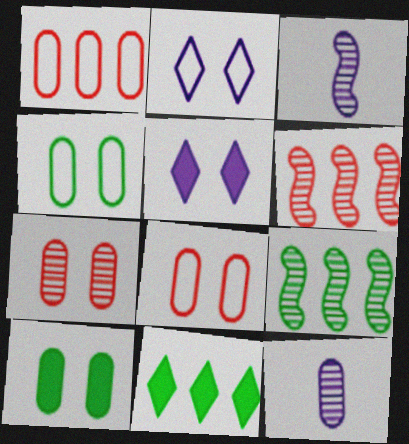[[1, 10, 12], 
[3, 8, 11]]